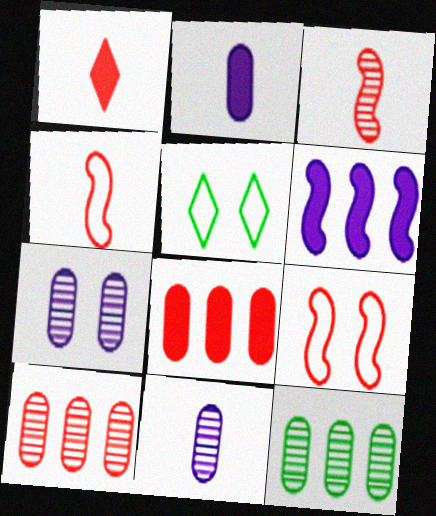[[1, 9, 10]]